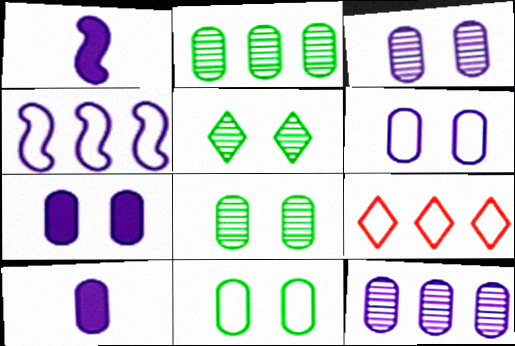[[1, 8, 9], 
[3, 6, 7], 
[6, 10, 12]]